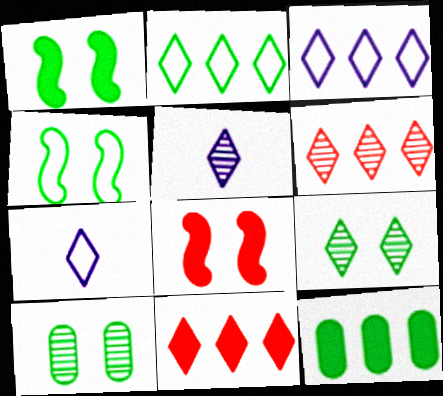[[5, 6, 9], 
[7, 9, 11]]